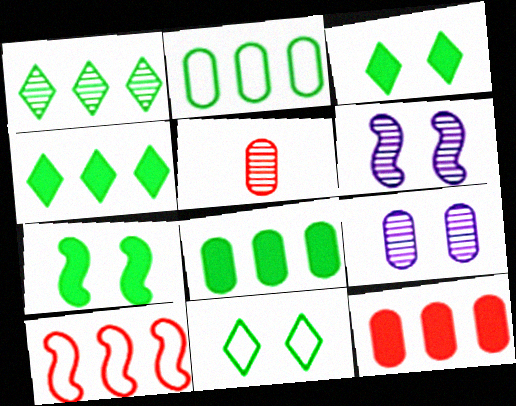[[1, 5, 6]]